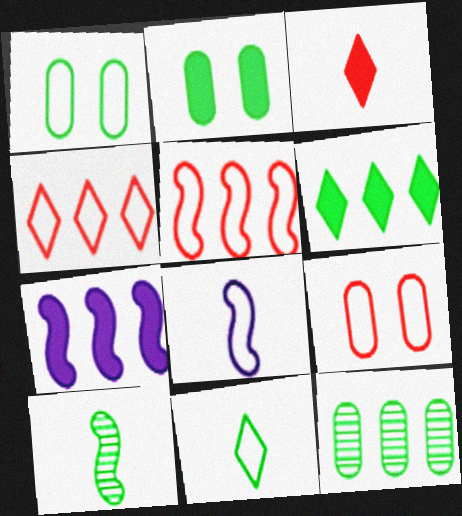[[1, 4, 8], 
[1, 6, 10], 
[2, 3, 7], 
[4, 7, 12]]